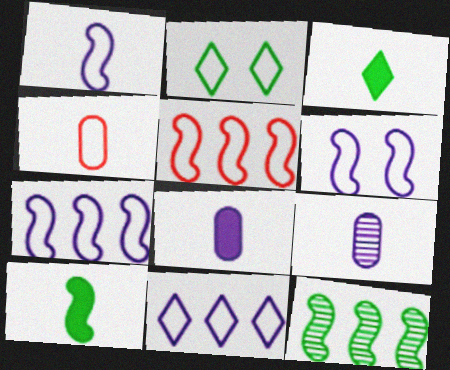[[1, 6, 7], 
[2, 4, 7]]